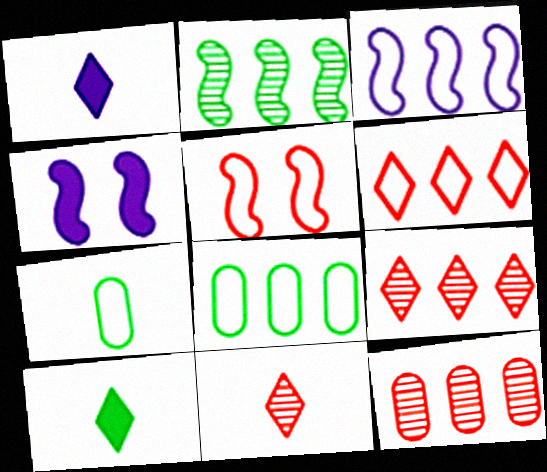[[3, 6, 8], 
[4, 7, 9], 
[4, 8, 11]]